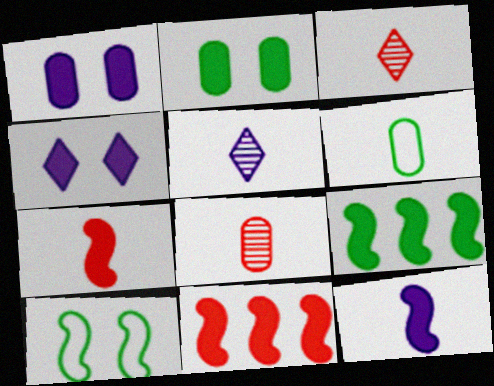[[3, 6, 12], 
[5, 6, 7]]